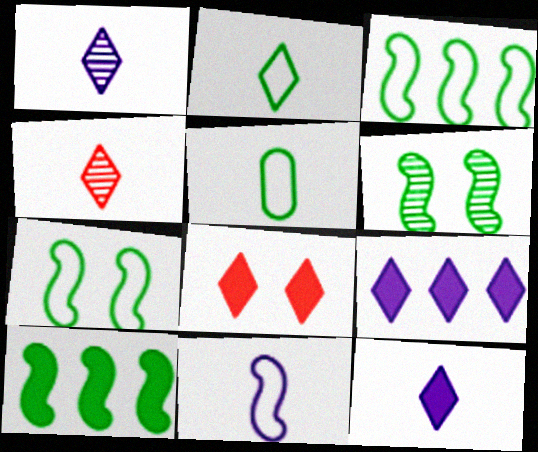[[2, 4, 12]]